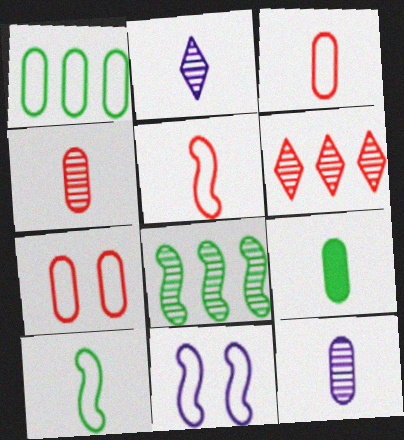[[2, 5, 9], 
[3, 9, 12], 
[6, 9, 11]]